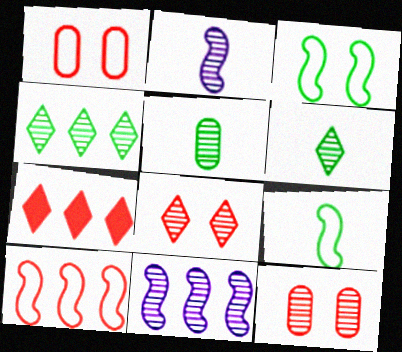[[2, 4, 12], 
[5, 8, 11], 
[6, 11, 12]]